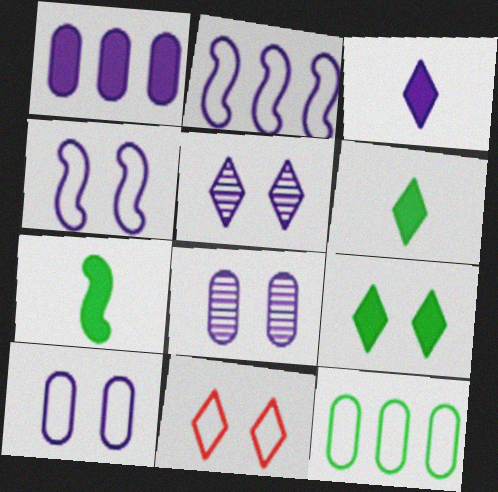[[2, 3, 8], 
[5, 9, 11]]